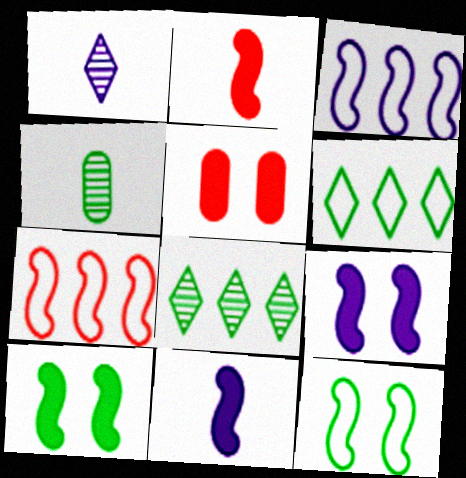[[4, 6, 10]]